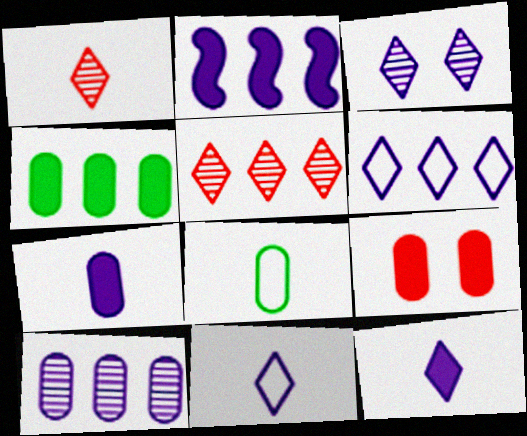[[2, 6, 10], 
[3, 6, 12], 
[4, 7, 9], 
[8, 9, 10]]